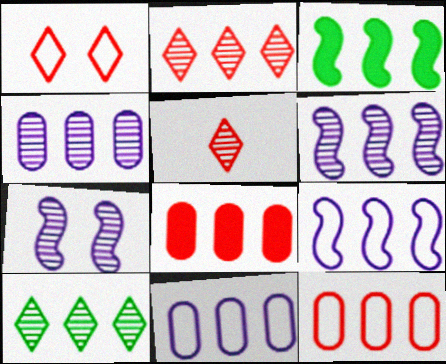[[2, 3, 11], 
[8, 9, 10]]